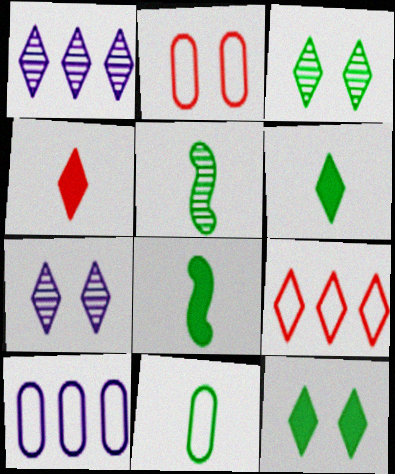[[1, 2, 8], 
[2, 10, 11], 
[5, 6, 11], 
[6, 7, 9]]